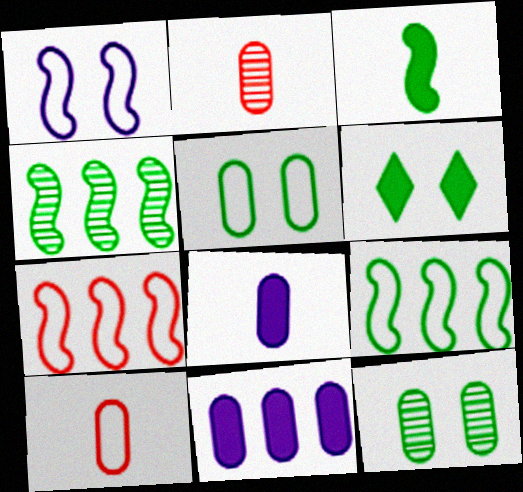[[2, 5, 11], 
[10, 11, 12]]